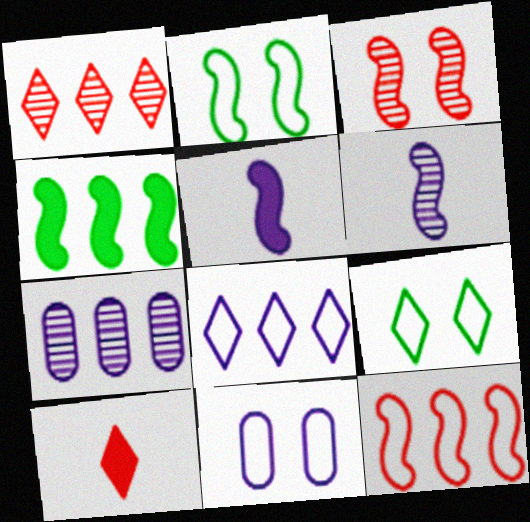[[2, 7, 10]]